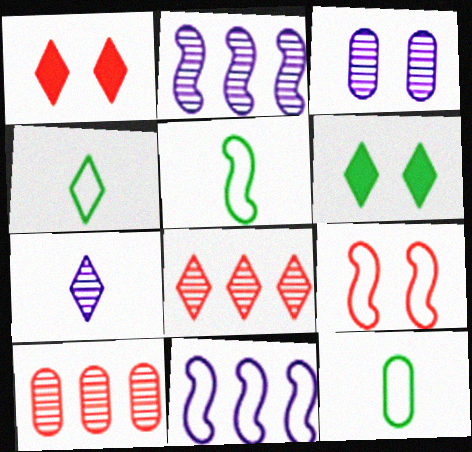[[1, 2, 12], 
[2, 3, 7], 
[3, 6, 9], 
[4, 5, 12], 
[5, 9, 11]]